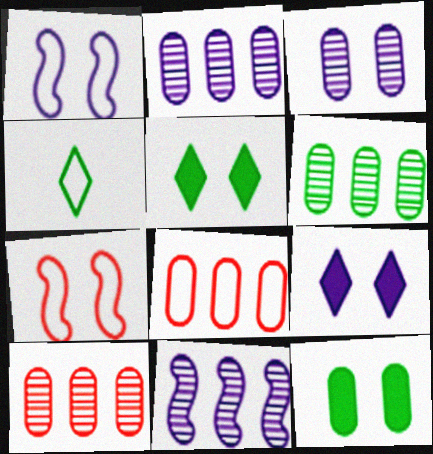[[1, 3, 9], 
[1, 4, 8], 
[2, 6, 10], 
[3, 5, 7]]